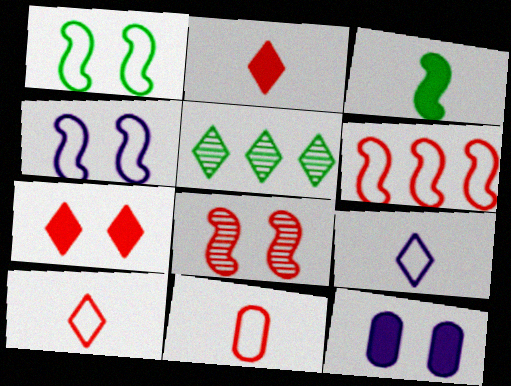[[5, 7, 9]]